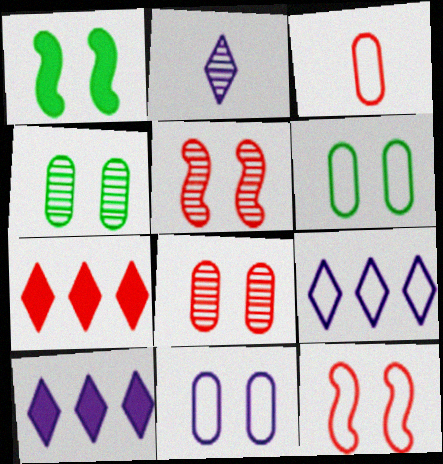[[3, 5, 7]]